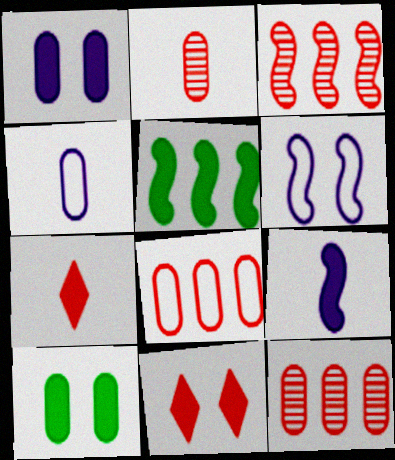[[1, 5, 7], 
[4, 10, 12]]